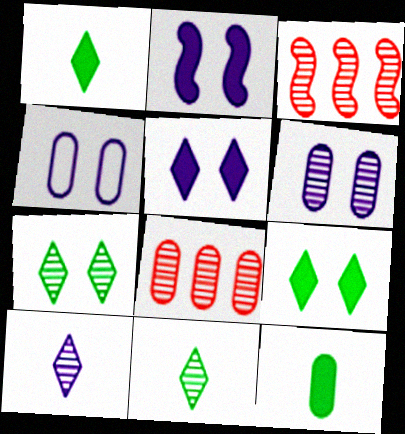[[1, 3, 4], 
[3, 6, 11], 
[4, 8, 12]]